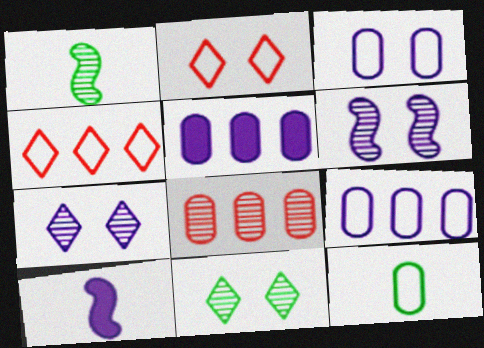[[1, 2, 5], 
[1, 7, 8], 
[7, 9, 10]]